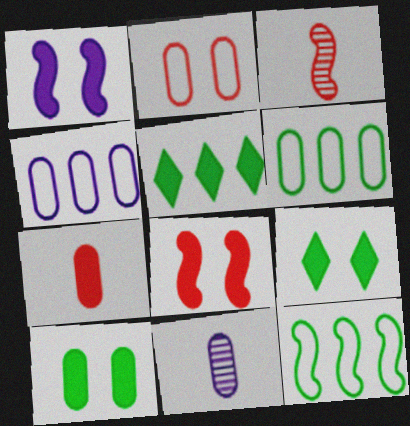[[1, 3, 12], 
[1, 5, 7], 
[3, 4, 9]]